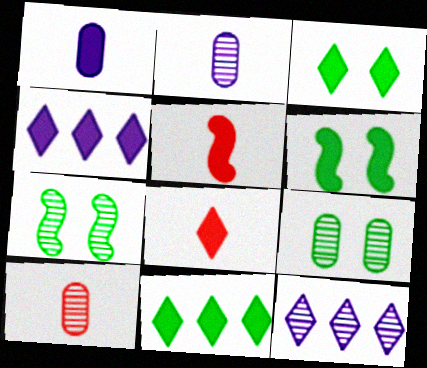[[3, 4, 8], 
[7, 10, 12]]